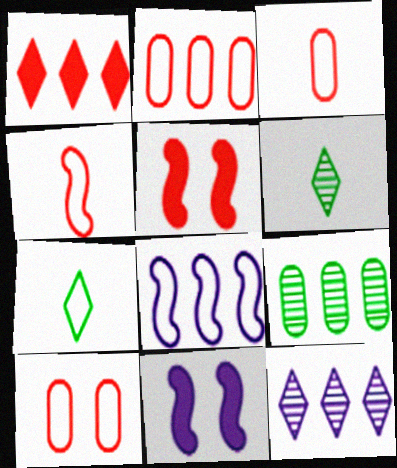[[1, 8, 9], 
[2, 3, 10], 
[2, 6, 11], 
[7, 8, 10]]